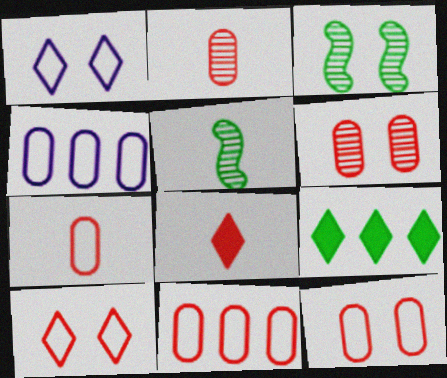[[3, 4, 8], 
[7, 11, 12]]